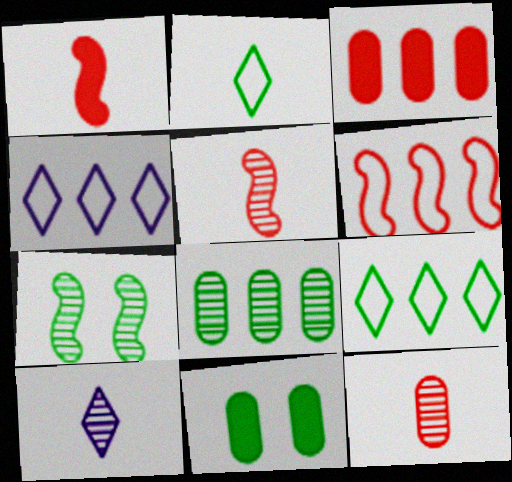[[4, 5, 11], 
[6, 10, 11]]